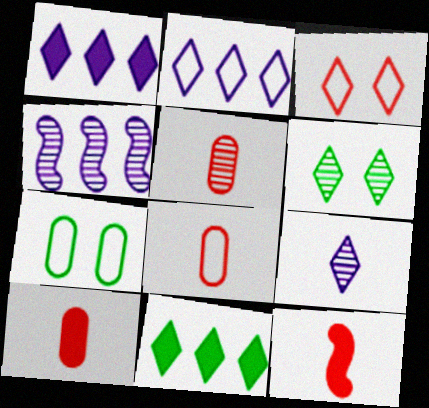[[3, 9, 11], 
[4, 5, 6], 
[5, 8, 10]]